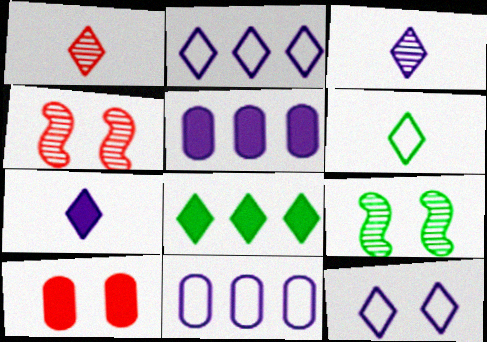[[1, 6, 7], 
[1, 8, 12], 
[4, 5, 6], 
[9, 10, 12]]